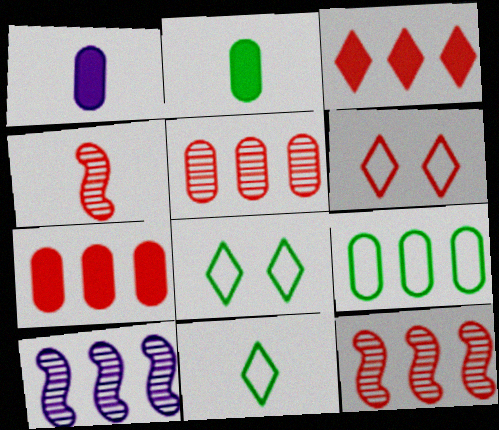[[1, 4, 11], 
[1, 8, 12], 
[2, 6, 10], 
[3, 9, 10], 
[4, 6, 7]]